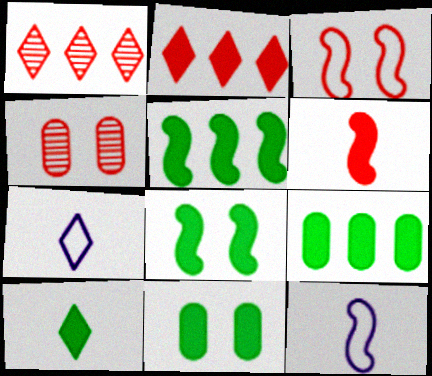[[1, 11, 12], 
[4, 5, 7], 
[5, 10, 11], 
[8, 9, 10]]